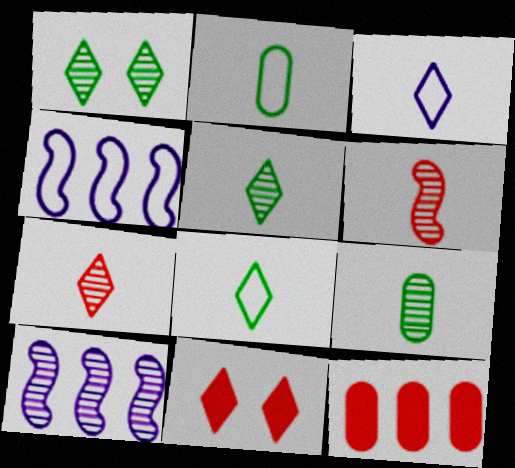[[2, 10, 11], 
[4, 9, 11]]